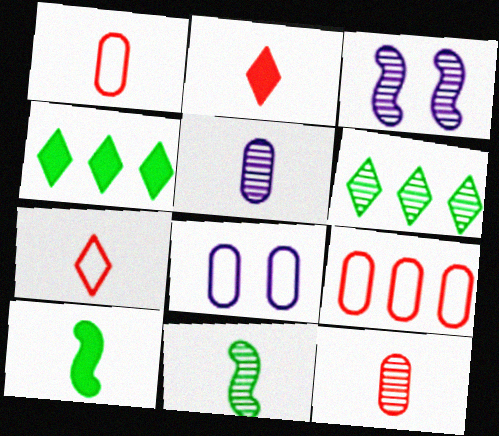[[1, 3, 4], 
[3, 6, 12], 
[5, 7, 10]]